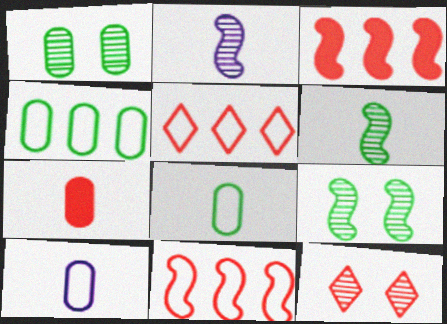[[7, 11, 12]]